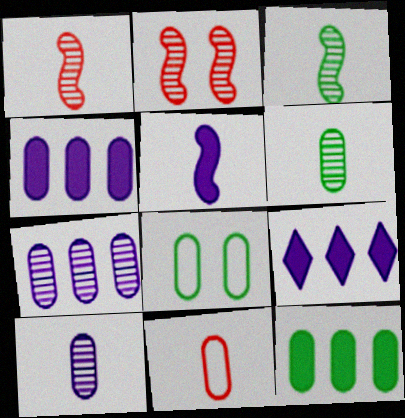[[1, 8, 9], 
[6, 8, 12]]